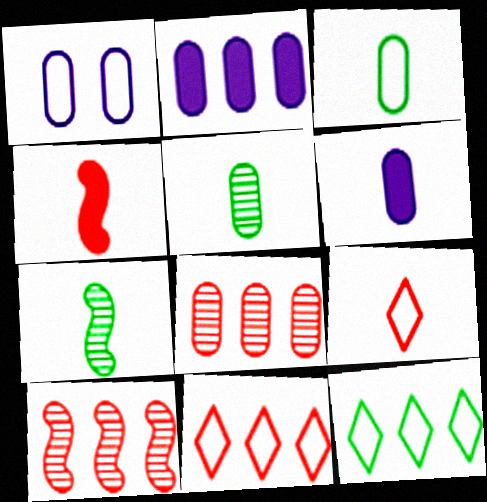[[2, 10, 12], 
[6, 7, 9]]